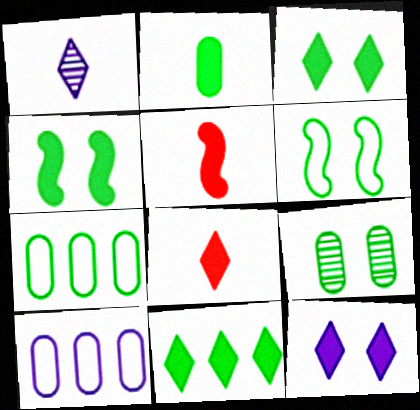[[2, 4, 11], 
[2, 7, 9], 
[3, 6, 9], 
[8, 11, 12]]